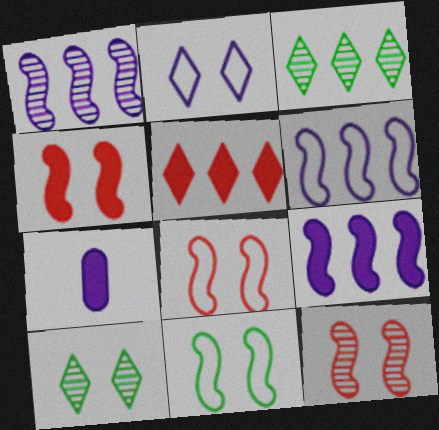[[1, 2, 7], 
[1, 6, 9], 
[3, 7, 8], 
[4, 8, 12]]